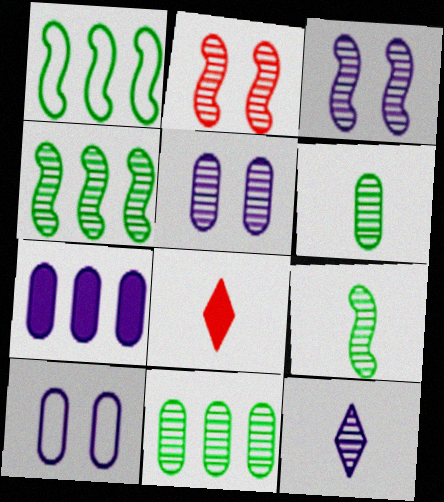[[1, 5, 8], 
[2, 11, 12], 
[4, 8, 10]]